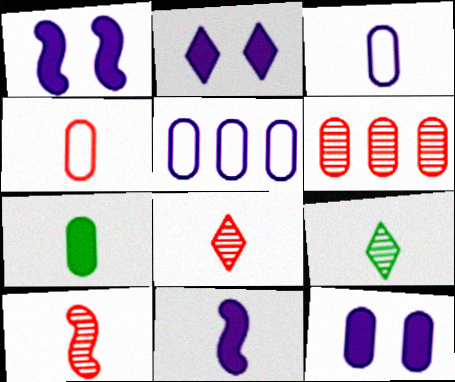[[1, 2, 12], 
[4, 9, 11]]